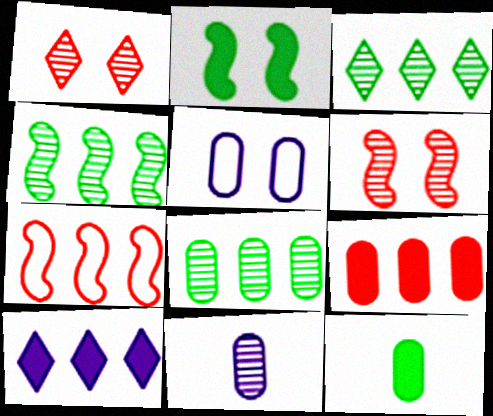[[1, 2, 5], 
[1, 4, 11], 
[3, 4, 8], 
[3, 6, 11], 
[7, 8, 10]]